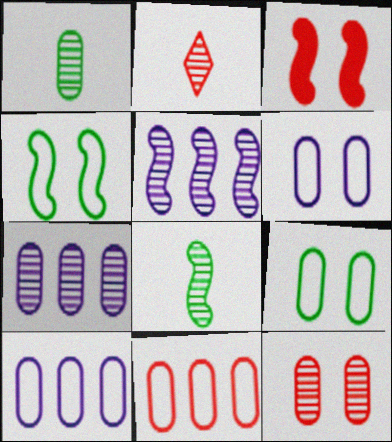[[1, 7, 12], 
[2, 3, 11]]